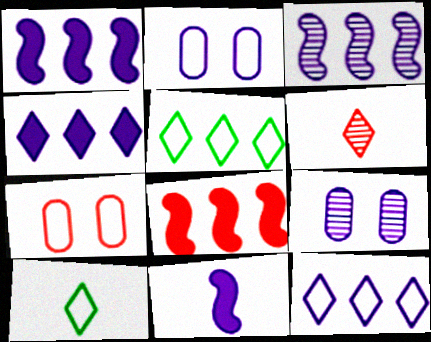[[6, 7, 8], 
[8, 9, 10], 
[9, 11, 12]]